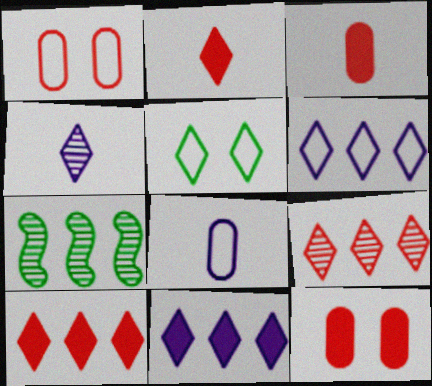[[4, 5, 10]]